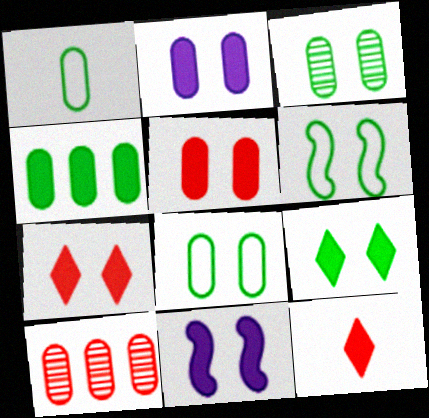[[1, 2, 10], 
[1, 3, 4], 
[3, 6, 9], 
[4, 11, 12], 
[5, 9, 11]]